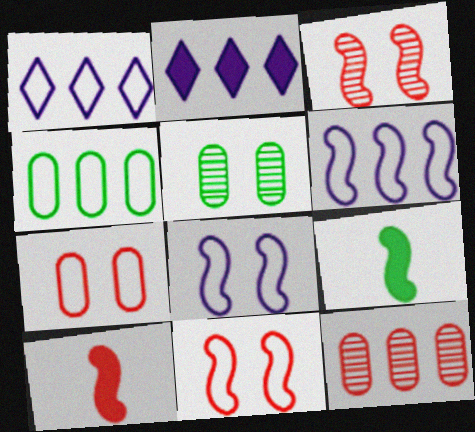[[1, 5, 10], 
[3, 6, 9]]